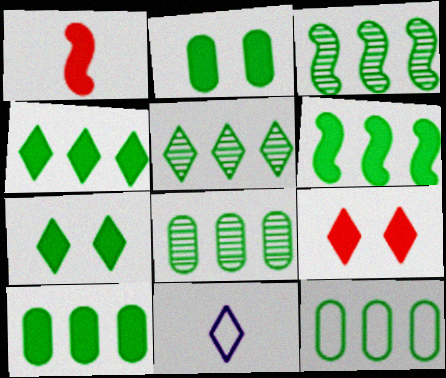[[3, 4, 12], 
[3, 5, 8], 
[4, 6, 10], 
[5, 6, 12], 
[5, 9, 11], 
[8, 10, 12]]